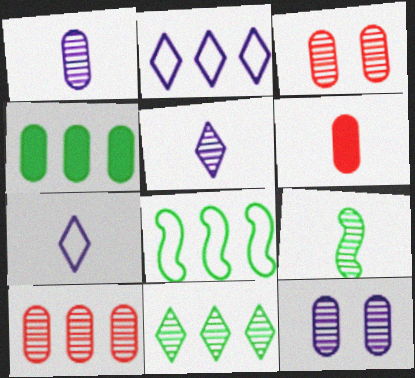[[4, 8, 11], 
[6, 7, 9]]